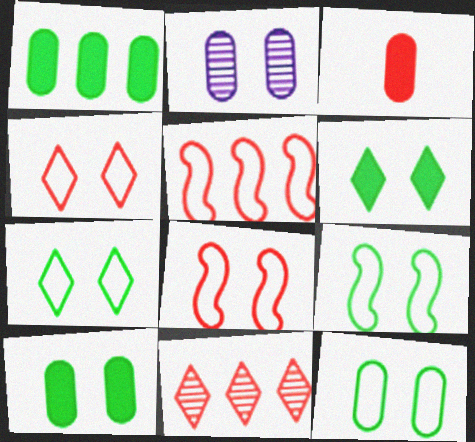[[2, 6, 8], 
[3, 8, 11], 
[7, 9, 12]]